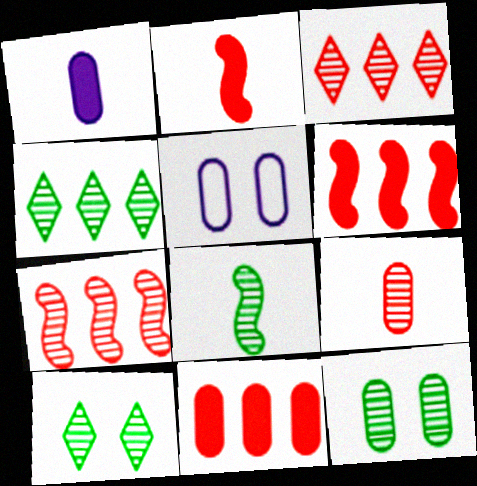[[2, 4, 5], 
[4, 8, 12]]